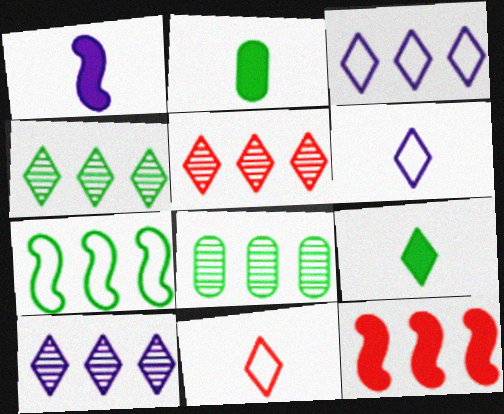[[3, 8, 12], 
[4, 5, 10]]